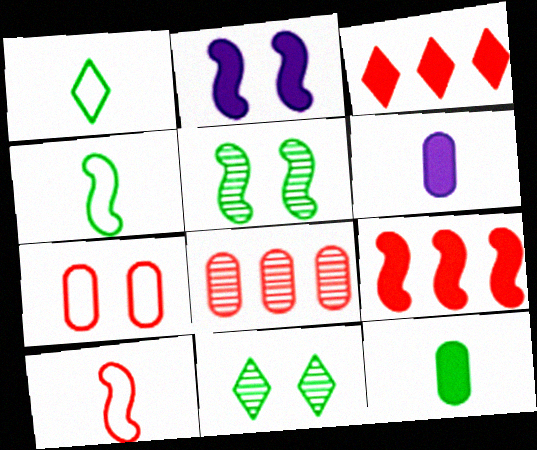[[1, 2, 8], 
[2, 3, 12], 
[2, 7, 11]]